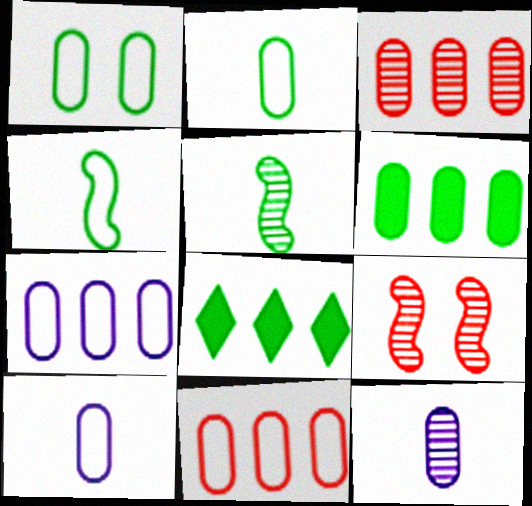[[1, 5, 8], 
[1, 10, 11], 
[3, 6, 7], 
[8, 9, 10]]